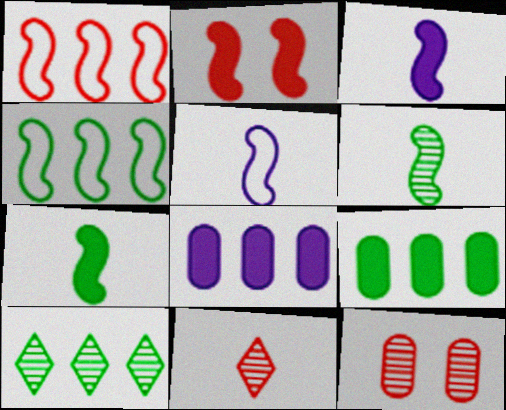[[1, 8, 10], 
[4, 9, 10]]